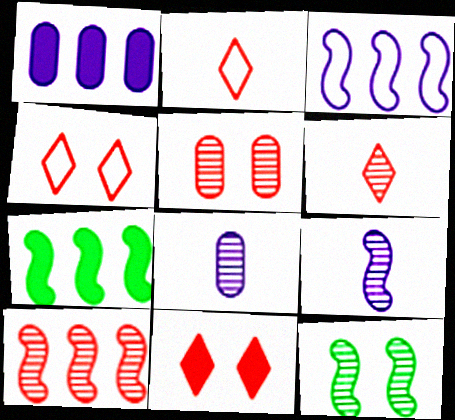[[1, 2, 12], 
[3, 7, 10], 
[4, 7, 8], 
[5, 6, 10], 
[9, 10, 12]]